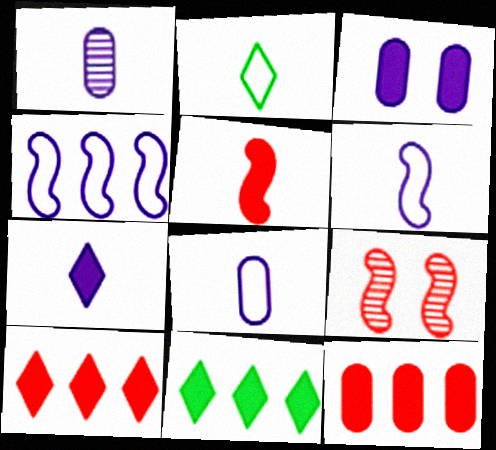[[1, 2, 5], 
[1, 6, 7], 
[3, 5, 11], 
[8, 9, 11]]